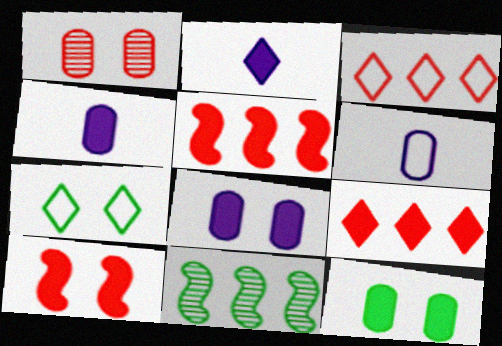[[2, 5, 12]]